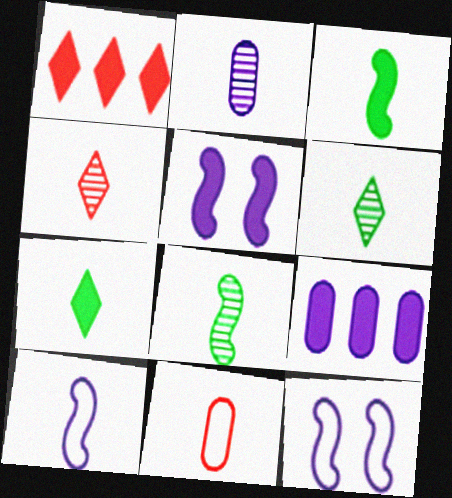[[2, 4, 8]]